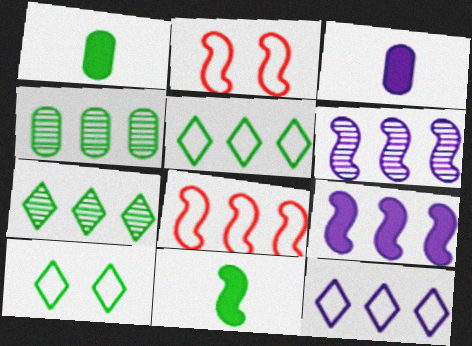[[2, 3, 7], 
[2, 6, 11], 
[4, 10, 11]]